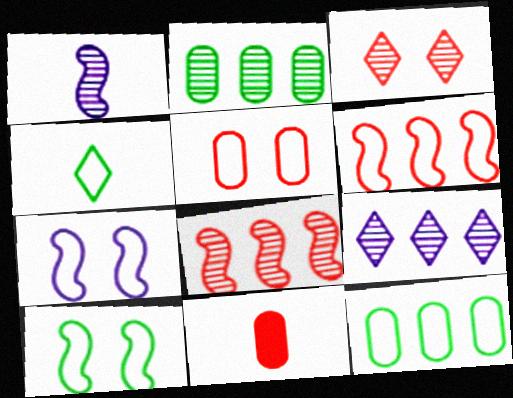[[1, 2, 3], 
[1, 4, 11], 
[2, 8, 9], 
[3, 6, 11], 
[4, 10, 12], 
[9, 10, 11]]